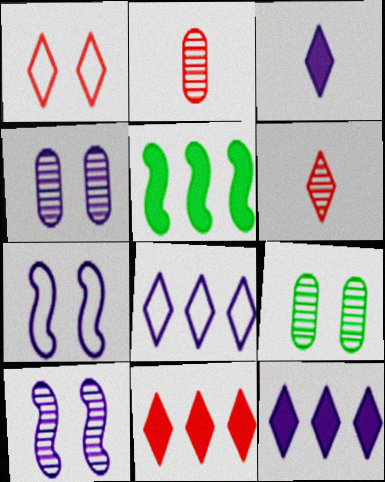[[1, 6, 11]]